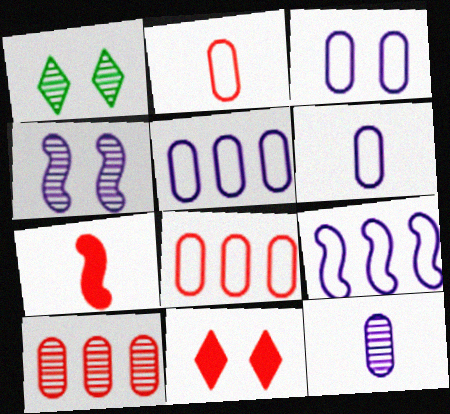[[1, 5, 7], 
[3, 5, 6]]